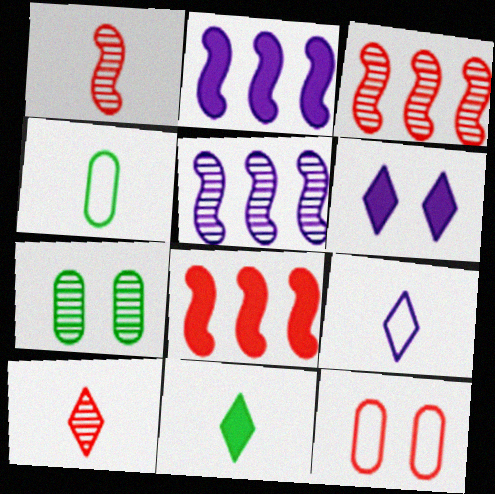[[3, 4, 6], 
[5, 7, 10], 
[5, 11, 12], 
[7, 8, 9], 
[8, 10, 12], 
[9, 10, 11]]